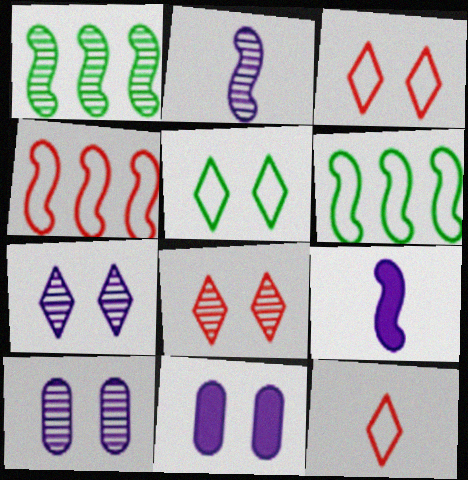[[1, 11, 12]]